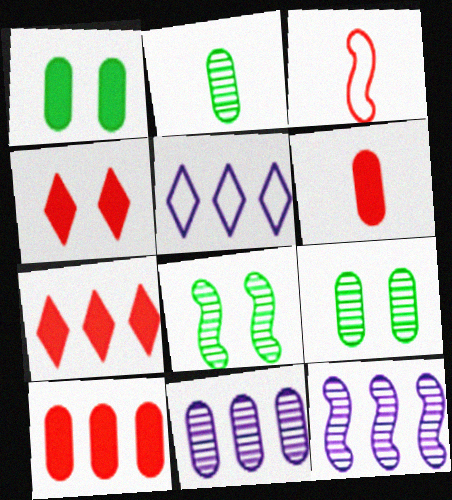[[5, 6, 8]]